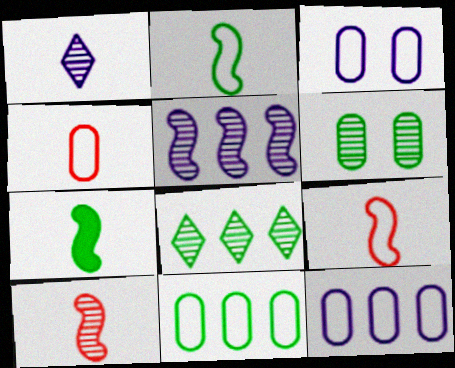[[1, 4, 7], 
[3, 4, 11]]